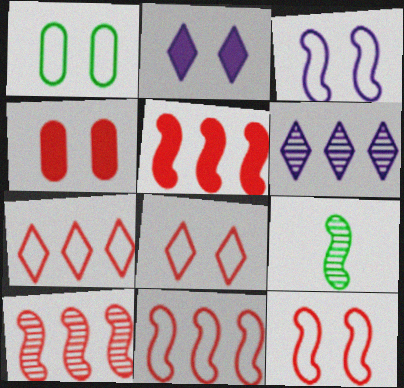[[1, 3, 8], 
[3, 5, 9], 
[5, 10, 11]]